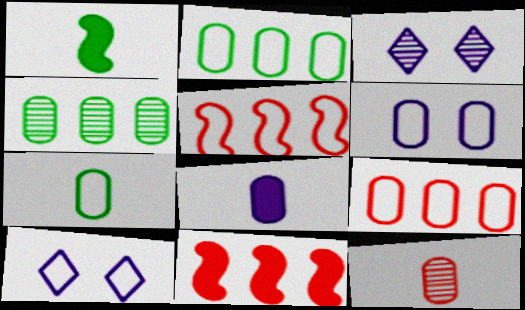[[1, 3, 9], 
[3, 7, 11], 
[5, 7, 10], 
[6, 7, 9], 
[7, 8, 12]]